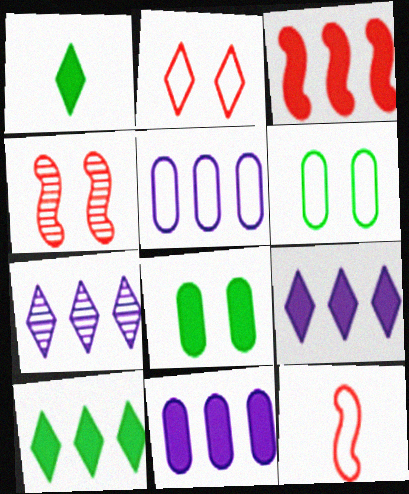[[1, 2, 7], 
[1, 4, 5], 
[3, 4, 12], 
[3, 10, 11], 
[7, 8, 12]]